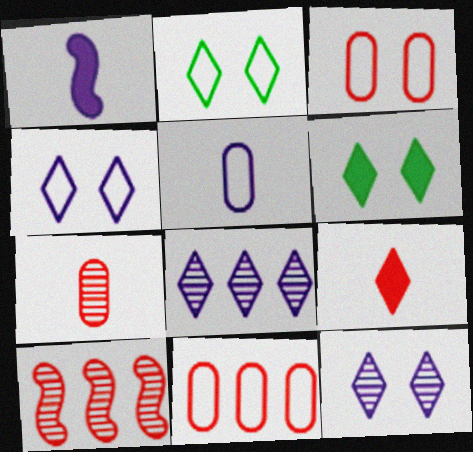[[2, 8, 9], 
[3, 9, 10], 
[5, 6, 10]]